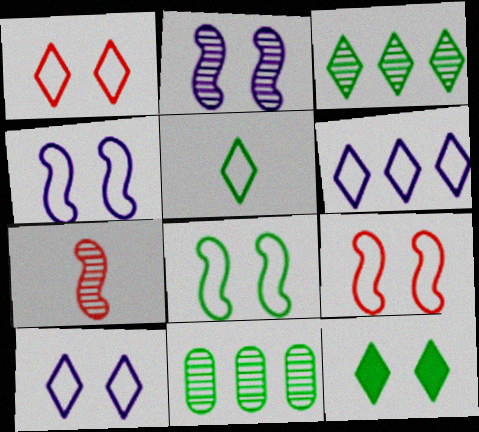[[1, 5, 6], 
[3, 5, 12], 
[4, 8, 9]]